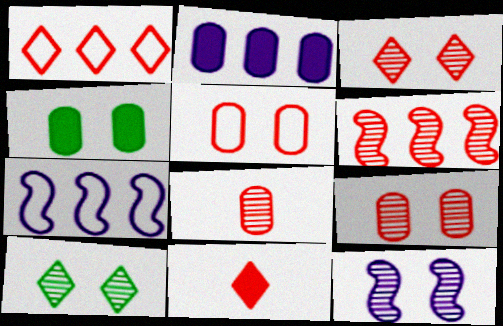[[1, 3, 11], 
[3, 6, 8], 
[5, 6, 11], 
[9, 10, 12]]